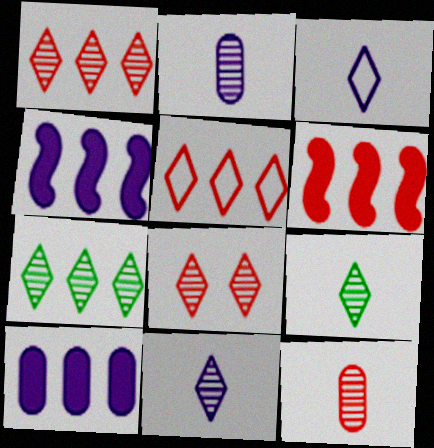[[7, 8, 11]]